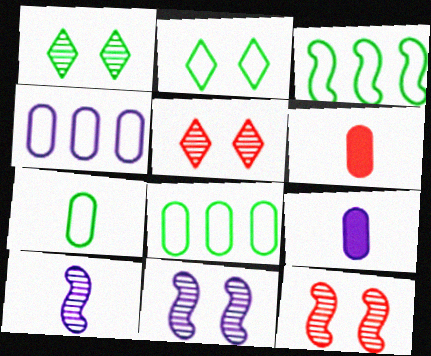[[2, 3, 7], 
[3, 5, 9]]